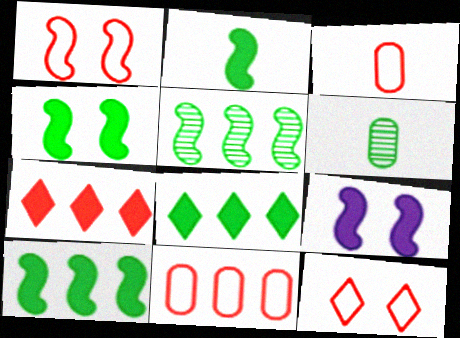[[2, 4, 10]]